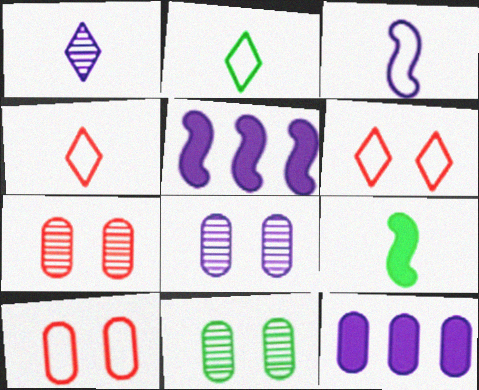[[2, 5, 7], 
[4, 5, 11], 
[7, 8, 11]]